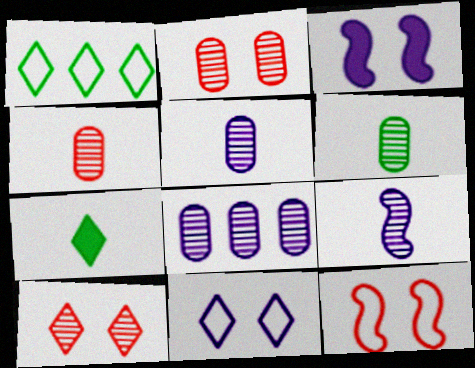[[1, 3, 4], 
[2, 6, 8], 
[4, 5, 6], 
[7, 8, 12]]